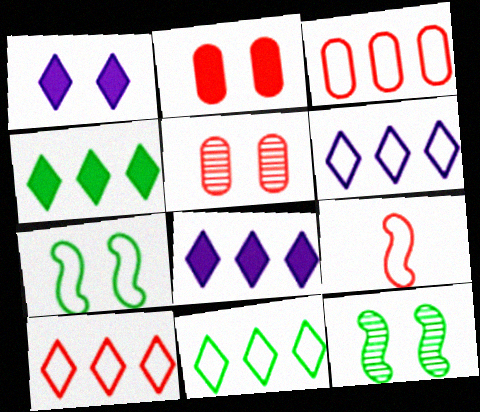[[1, 5, 7], 
[6, 10, 11]]